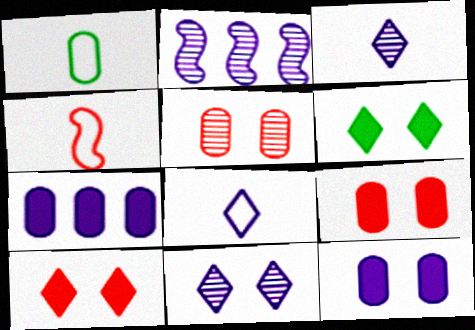[[1, 2, 10], 
[1, 4, 8], 
[1, 5, 7], 
[2, 8, 12]]